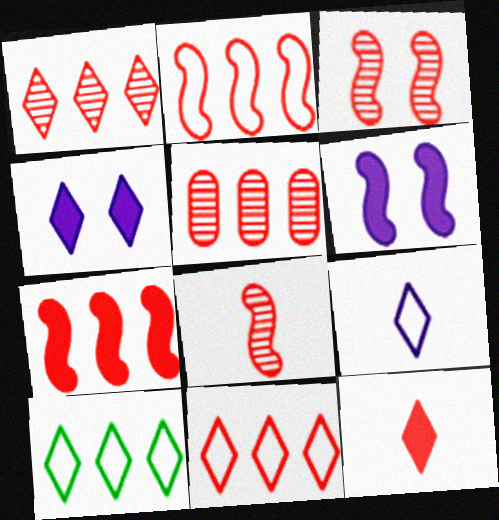[[5, 7, 11]]